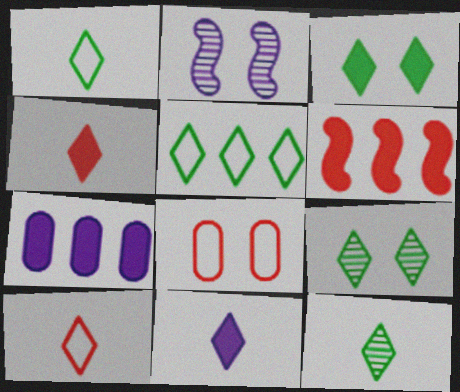[[2, 3, 8], 
[3, 5, 12], 
[10, 11, 12]]